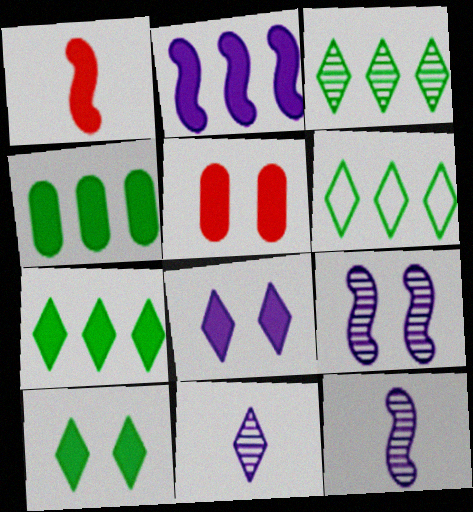[[1, 4, 8], 
[3, 6, 7], 
[5, 6, 12]]